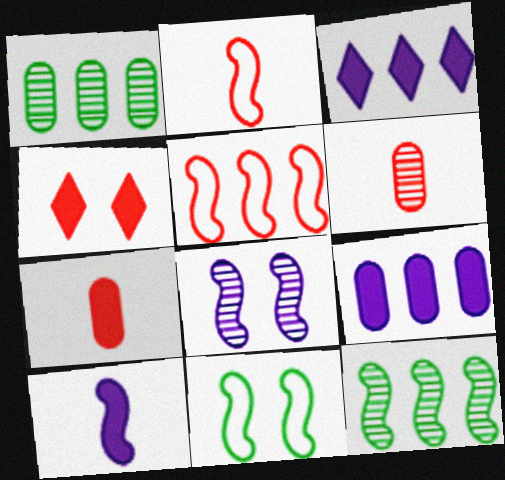[[1, 3, 5], 
[3, 6, 11], 
[4, 5, 6]]